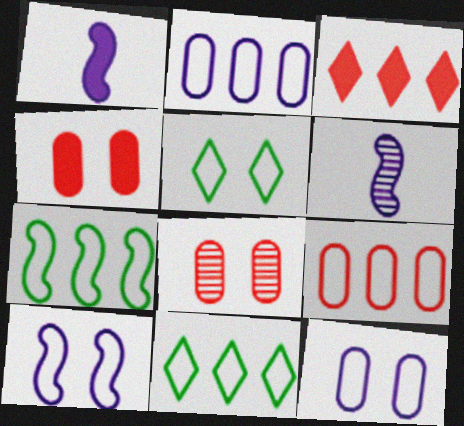[[1, 8, 11], 
[4, 6, 11]]